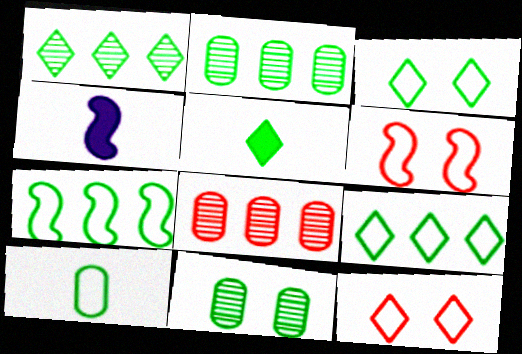[[1, 3, 5], 
[2, 4, 12], 
[3, 4, 8], 
[3, 7, 10], 
[5, 7, 11]]